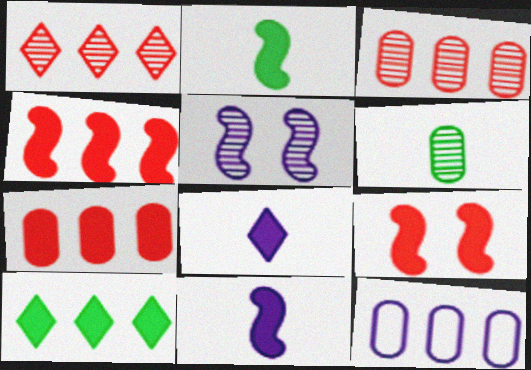[[1, 5, 6], 
[5, 8, 12]]